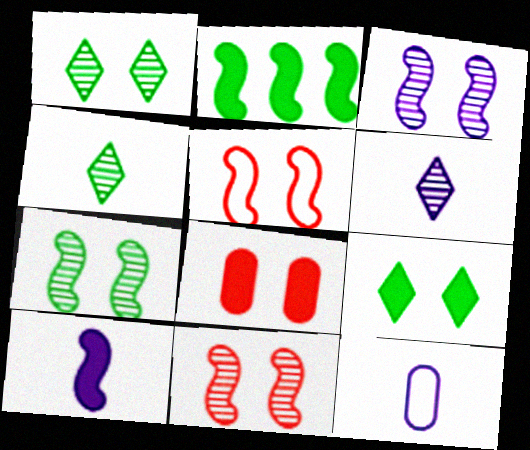[[3, 7, 11], 
[6, 10, 12]]